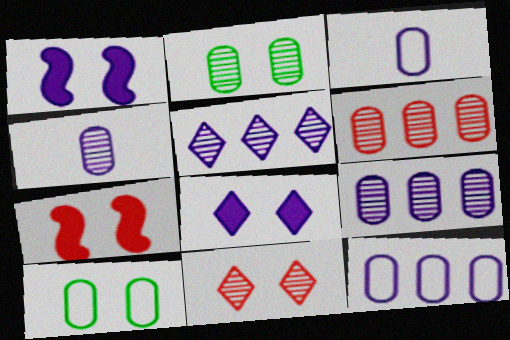[[1, 3, 5], 
[1, 10, 11], 
[2, 4, 6]]